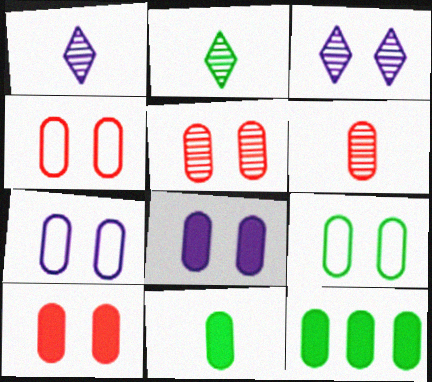[[4, 5, 10], 
[4, 7, 9], 
[5, 8, 9], 
[6, 7, 12]]